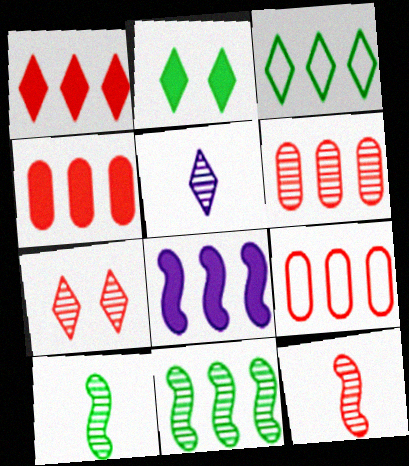[[3, 6, 8], 
[4, 6, 9], 
[6, 7, 12]]